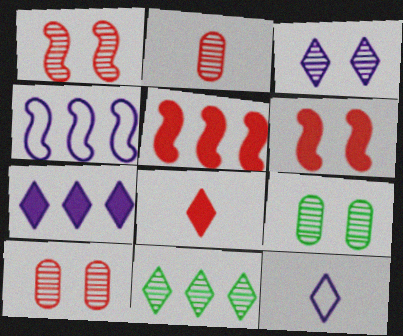[[1, 3, 9], 
[3, 7, 12], 
[4, 8, 9], 
[5, 9, 12]]